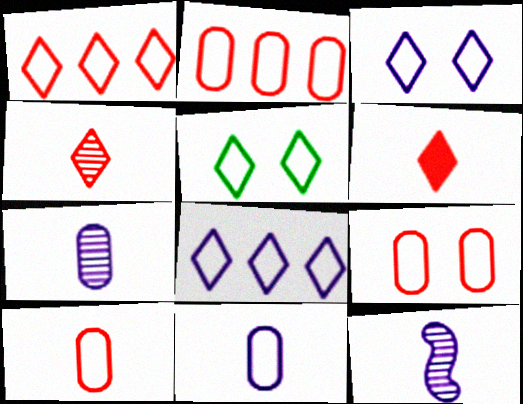[[2, 9, 10]]